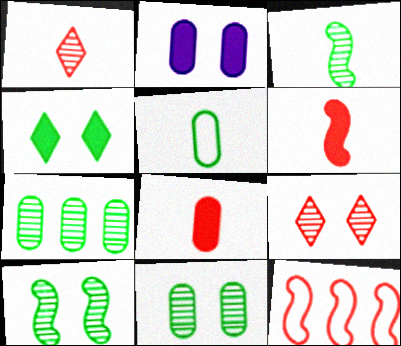[[8, 9, 12]]